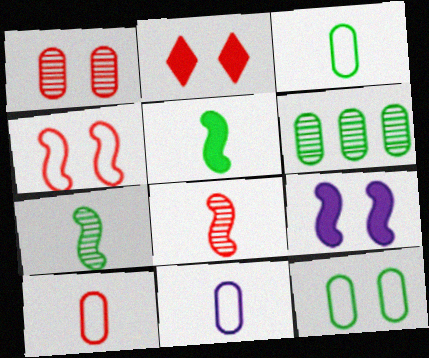[[1, 2, 4], 
[3, 10, 11]]